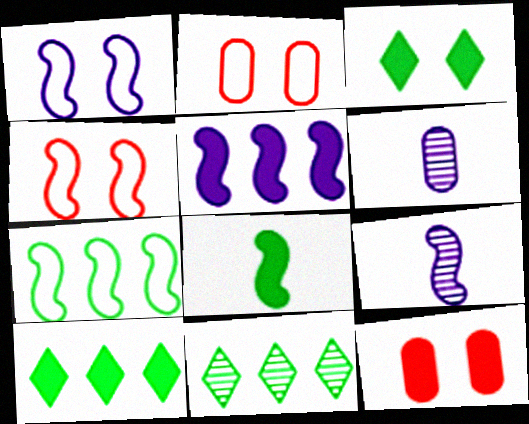[[1, 5, 9], 
[2, 9, 10], 
[4, 6, 10]]